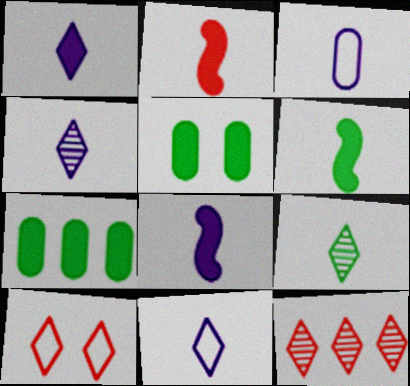[[1, 4, 11], 
[2, 3, 9], 
[2, 6, 8], 
[3, 4, 8]]